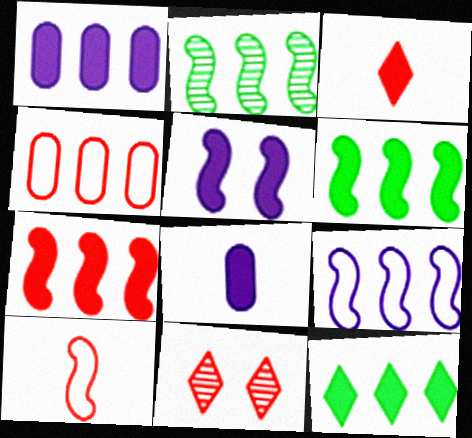[[1, 7, 12], 
[2, 5, 10], 
[2, 7, 9]]